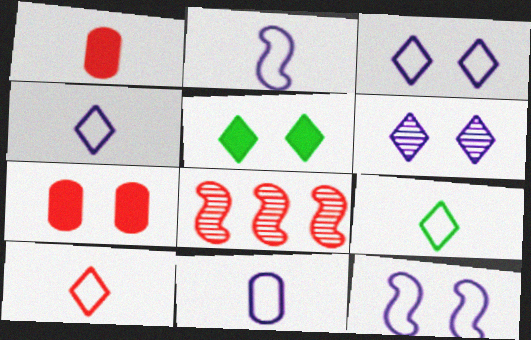[[2, 4, 11], 
[4, 9, 10], 
[5, 8, 11], 
[7, 8, 10]]